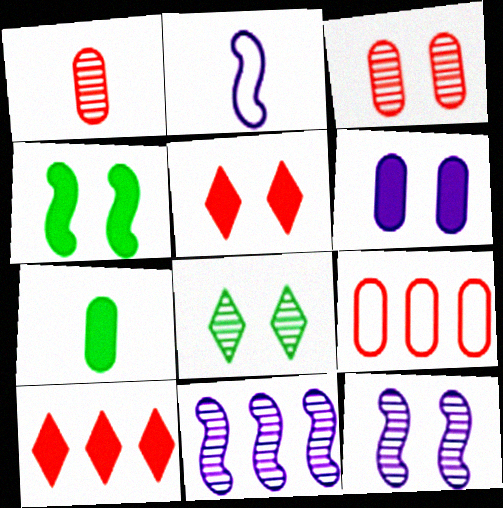[[1, 8, 11], 
[3, 8, 12], 
[4, 5, 6]]